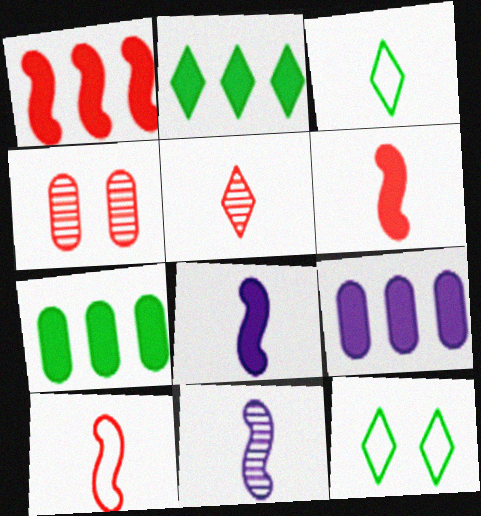[[1, 2, 9]]